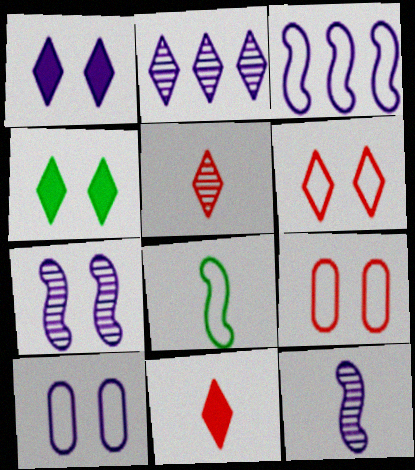[[1, 7, 10], 
[4, 7, 9]]